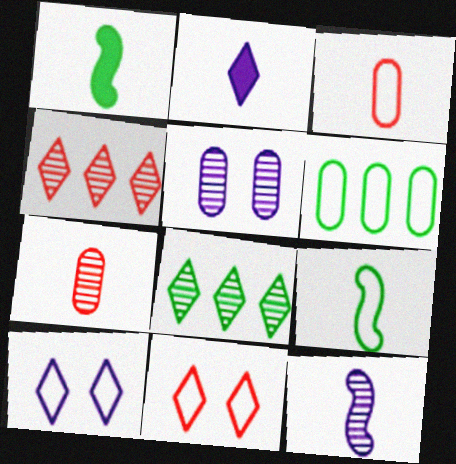[[2, 7, 9], 
[2, 8, 11]]